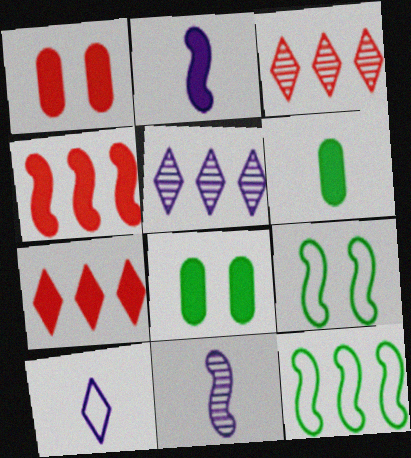[[2, 7, 8], 
[4, 9, 11]]